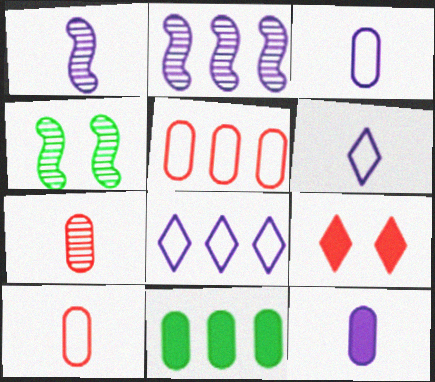[[1, 6, 12]]